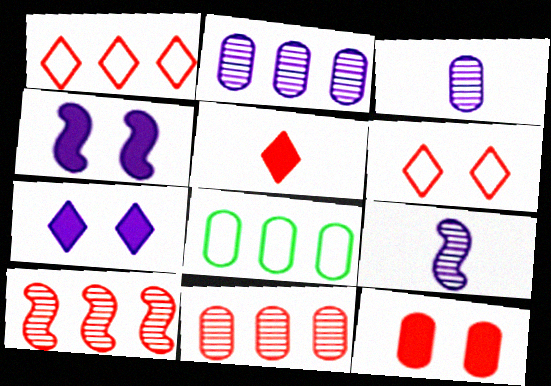[[3, 8, 12]]